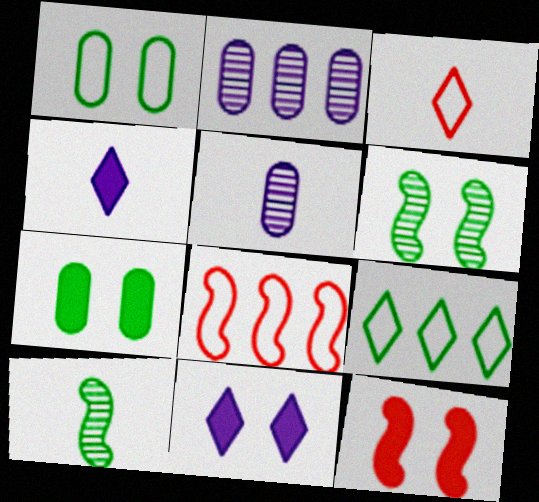[[5, 9, 12], 
[7, 9, 10], 
[7, 11, 12]]